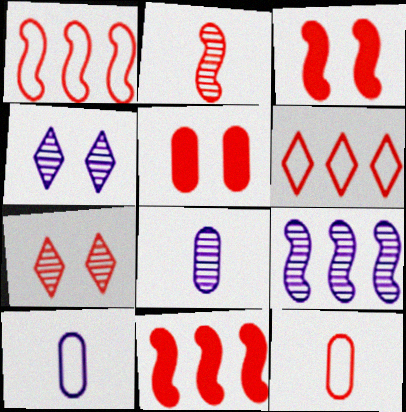[[1, 2, 3], 
[2, 5, 6], 
[4, 8, 9], 
[7, 11, 12]]